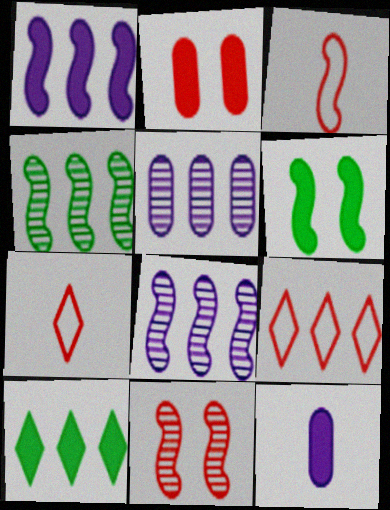[[3, 6, 8], 
[5, 6, 7]]